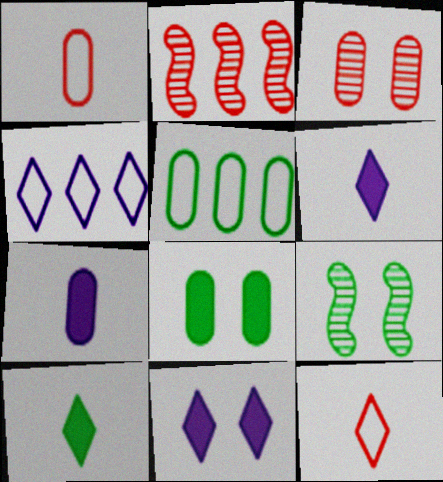[[3, 5, 7], 
[5, 9, 10]]